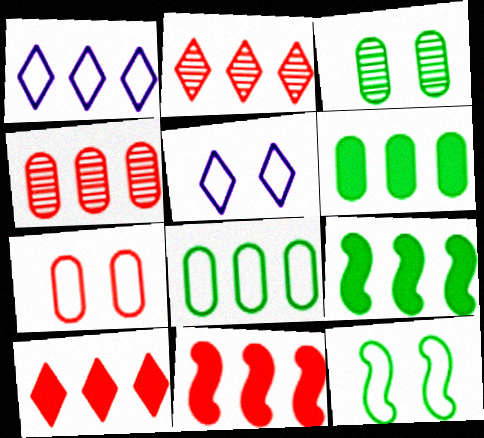[[1, 4, 9], 
[5, 7, 12]]